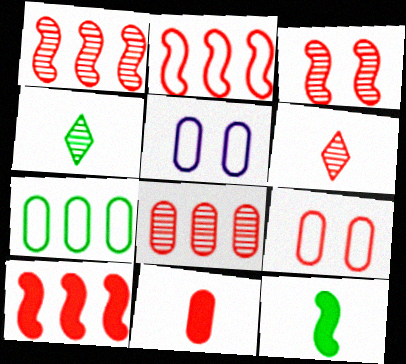[[1, 2, 10], 
[3, 6, 8], 
[4, 5, 10], 
[6, 9, 10], 
[8, 9, 11]]